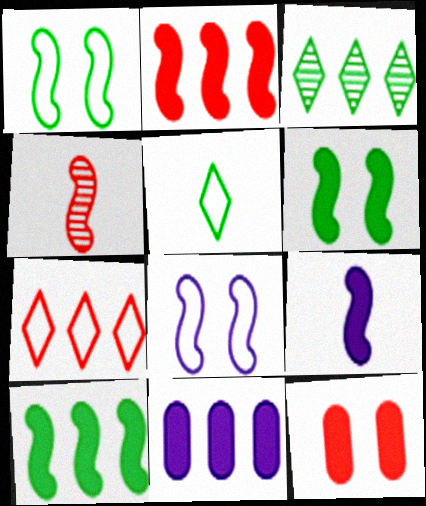[[2, 6, 9], 
[4, 7, 12], 
[4, 8, 10]]